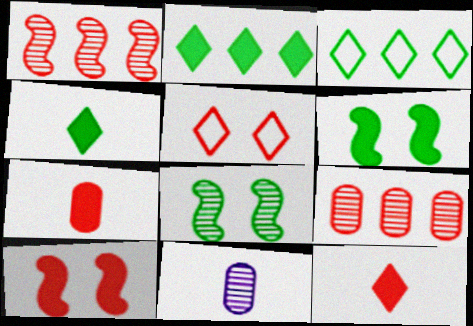[[1, 5, 7], 
[3, 10, 11]]